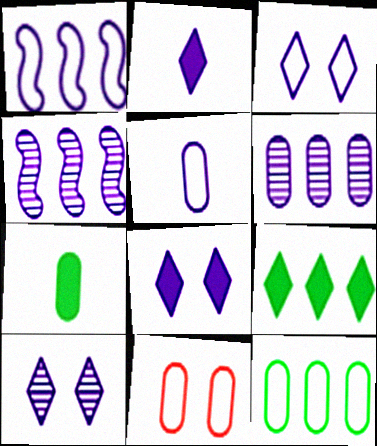[[1, 3, 5], 
[3, 8, 10], 
[4, 5, 8], 
[5, 11, 12], 
[6, 7, 11]]